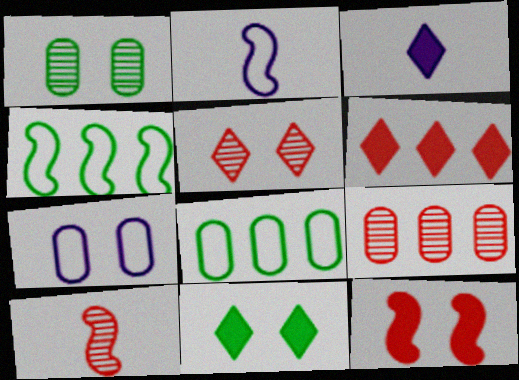[[1, 2, 6], 
[2, 9, 11], 
[3, 6, 11], 
[5, 9, 10]]